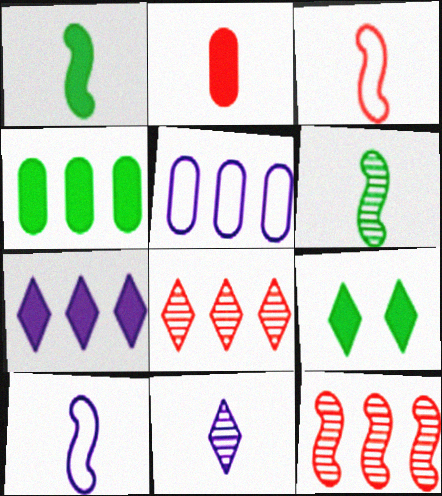[[1, 4, 9]]